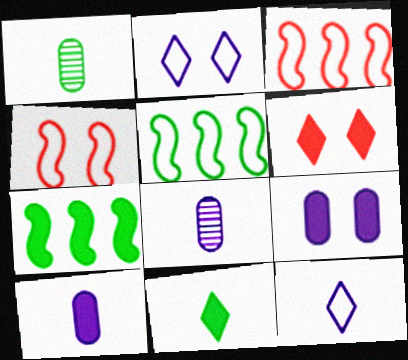[[5, 6, 8], 
[6, 7, 10]]